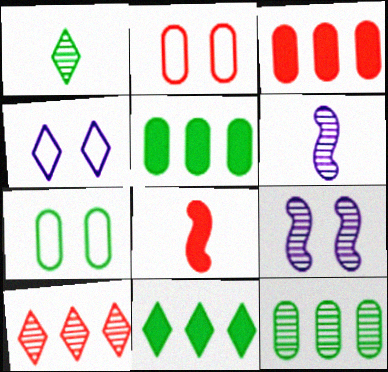[[2, 6, 11], 
[2, 8, 10], 
[4, 8, 12]]